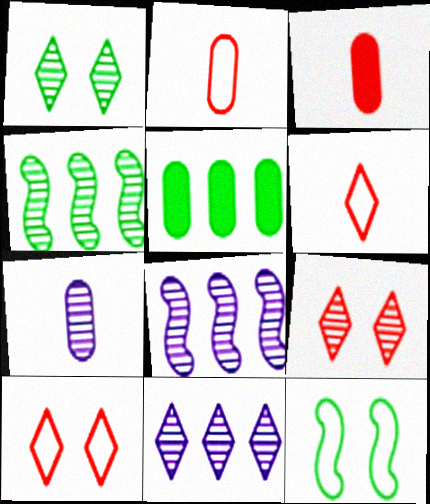[[3, 11, 12], 
[4, 7, 9]]